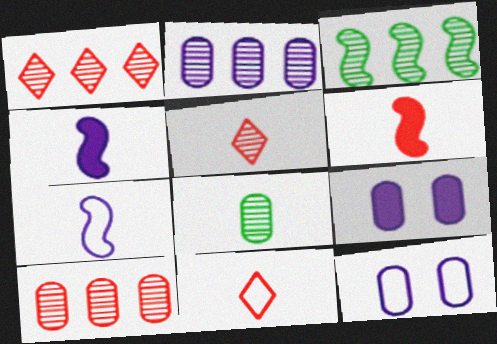[[1, 2, 3], 
[3, 9, 11], 
[4, 8, 11]]